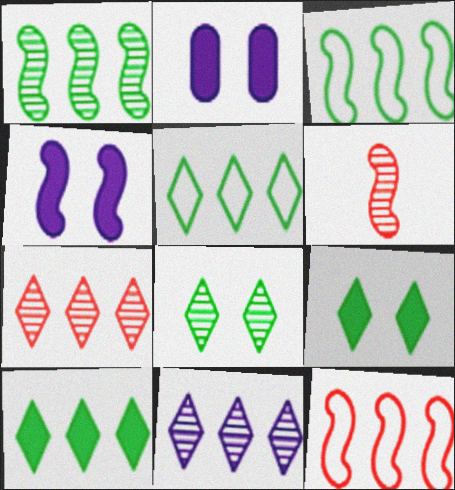[[2, 5, 6], 
[3, 4, 6]]